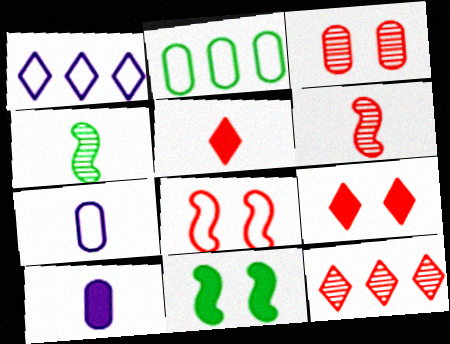[[2, 3, 10], 
[3, 6, 12], 
[3, 8, 9], 
[4, 5, 7], 
[7, 11, 12]]